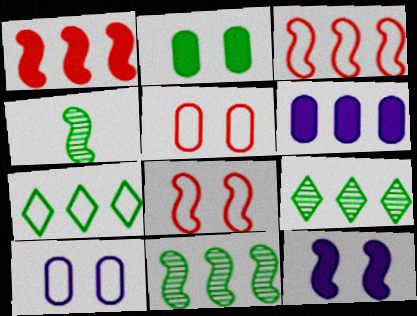[[2, 4, 7], 
[3, 4, 12], 
[3, 6, 9]]